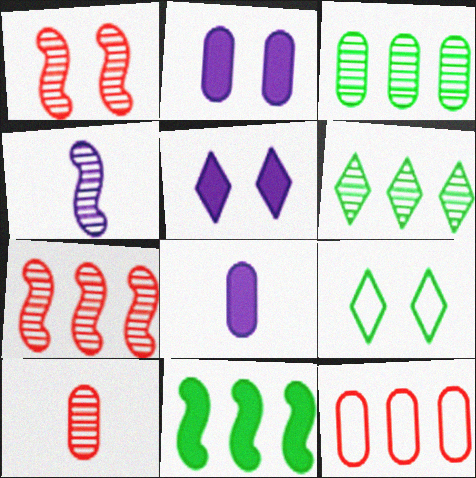[[1, 2, 9], 
[7, 8, 9]]